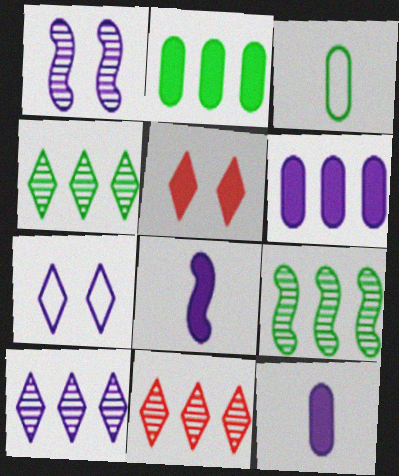[[2, 5, 8], 
[4, 10, 11]]